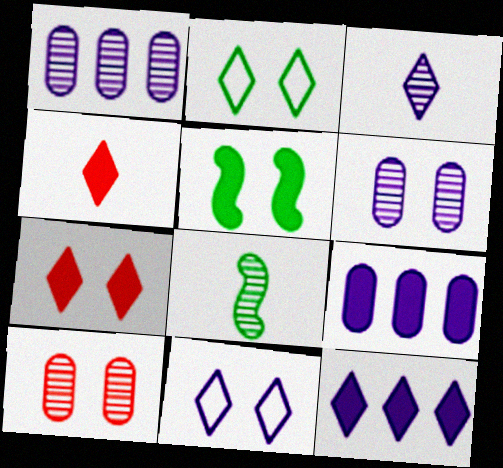[[3, 11, 12], 
[4, 5, 9], 
[5, 10, 11]]